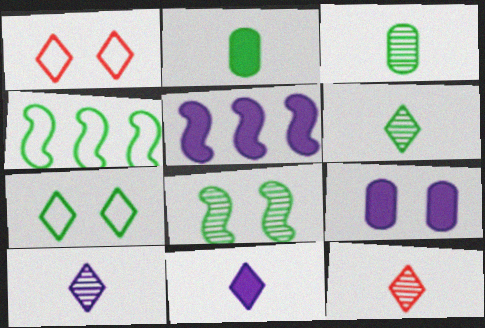[[1, 3, 5], 
[1, 8, 9], 
[4, 9, 12], 
[5, 9, 11], 
[6, 10, 12]]